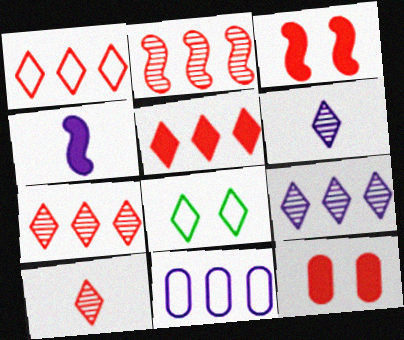[[1, 5, 7], 
[5, 6, 8]]